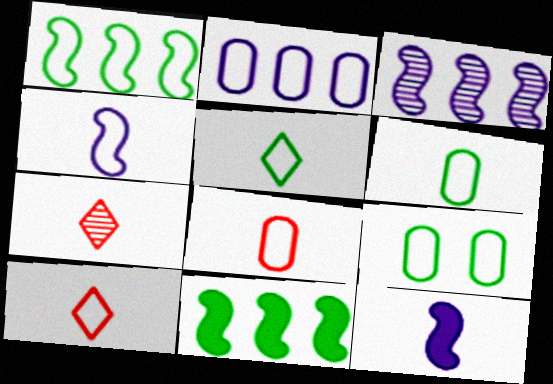[[1, 5, 9], 
[2, 8, 9], 
[4, 5, 8], 
[4, 6, 10], 
[6, 7, 12]]